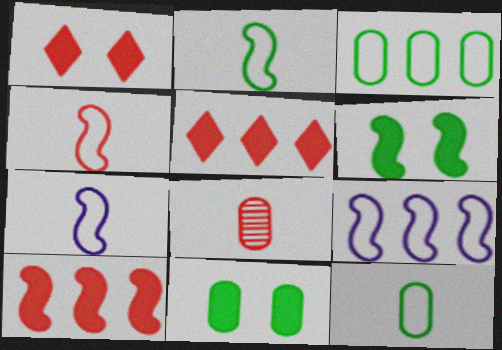[[2, 4, 7]]